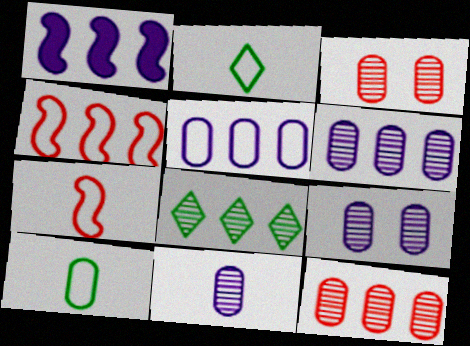[[1, 2, 3], 
[6, 9, 11]]